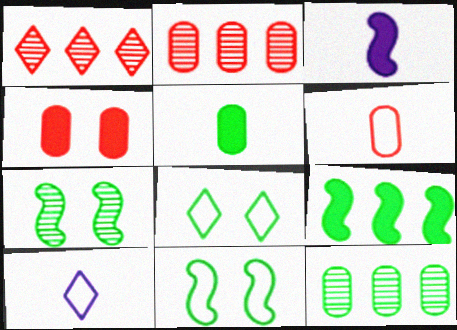[[2, 3, 8], 
[2, 4, 6]]